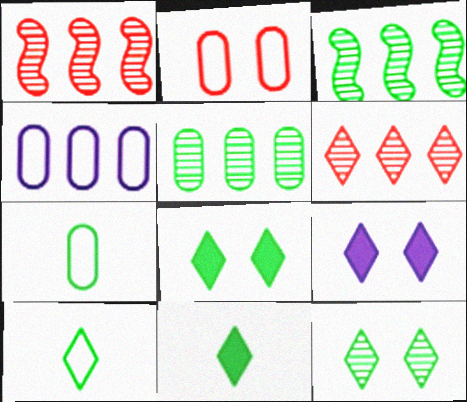[[1, 7, 9], 
[2, 4, 7], 
[3, 7, 8], 
[6, 9, 10]]